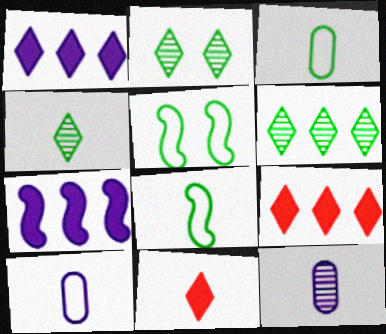[[2, 4, 6], 
[5, 9, 12], 
[8, 11, 12]]